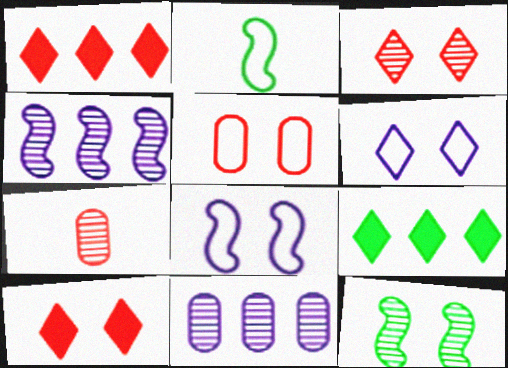[[2, 10, 11], 
[7, 8, 9]]